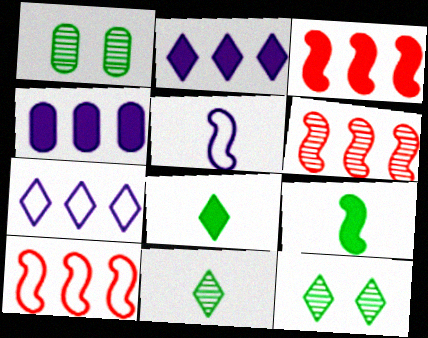[[3, 6, 10]]